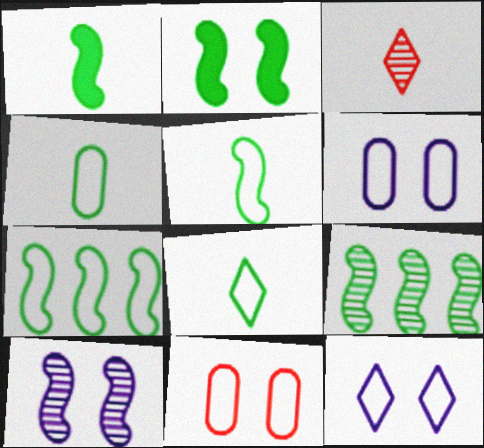[[2, 5, 9], 
[4, 5, 8]]